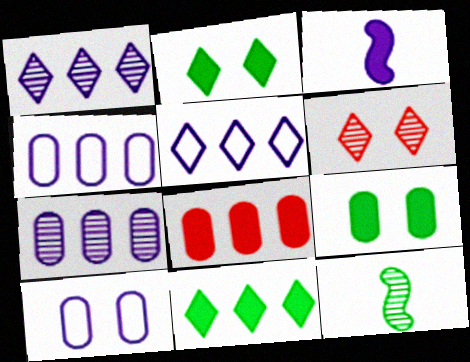[[1, 3, 10], 
[2, 3, 8], 
[6, 7, 12]]